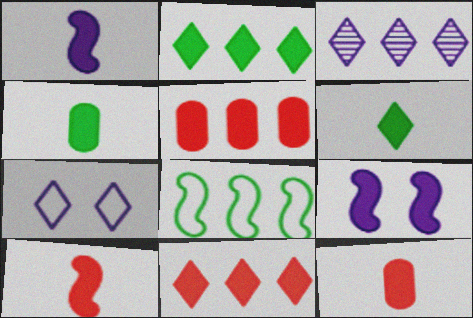[[1, 6, 12], 
[2, 9, 12], 
[3, 5, 8], 
[4, 9, 11], 
[5, 6, 9]]